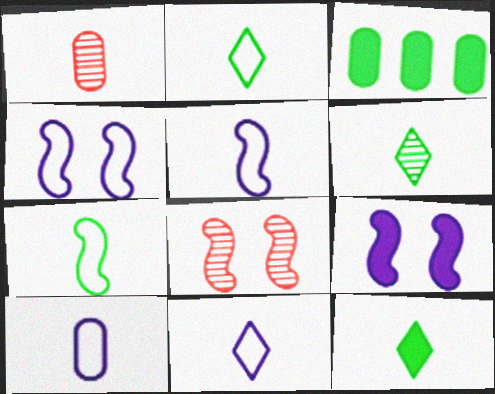[[1, 5, 12], 
[2, 6, 12], 
[3, 8, 11], 
[5, 10, 11]]